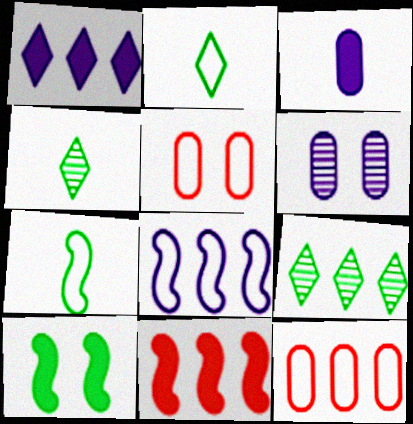[[2, 5, 8], 
[2, 6, 11]]